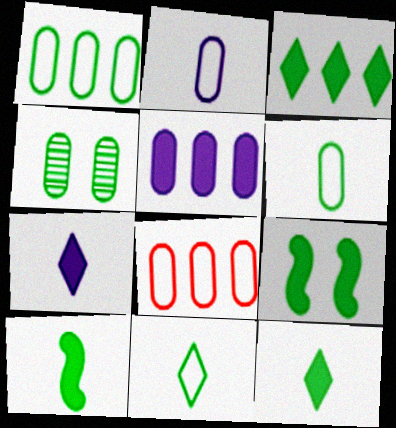[]